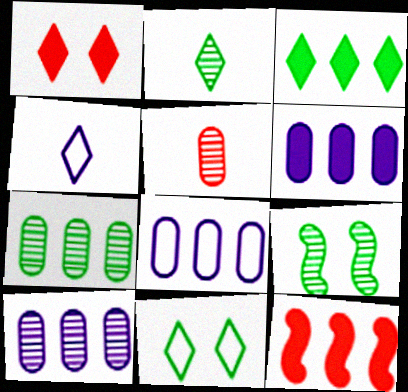[[2, 3, 11], 
[2, 7, 9], 
[3, 6, 12], 
[6, 8, 10]]